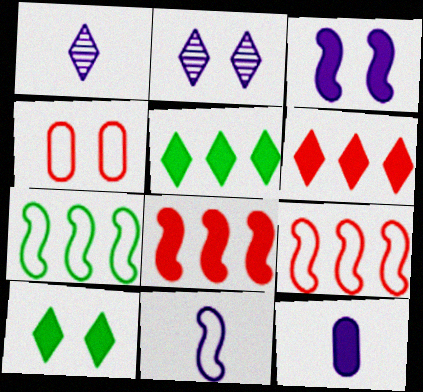[[1, 11, 12], 
[8, 10, 12]]